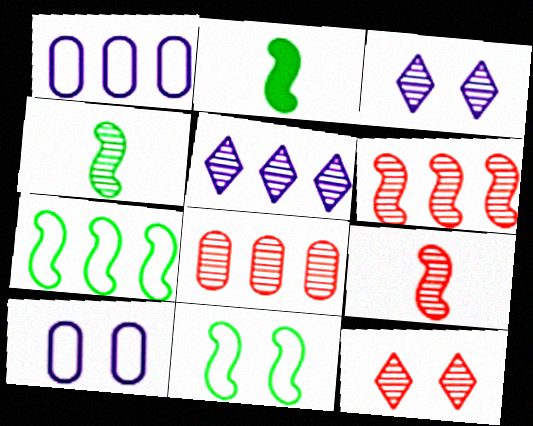[[1, 2, 12], 
[3, 4, 8], 
[8, 9, 12]]